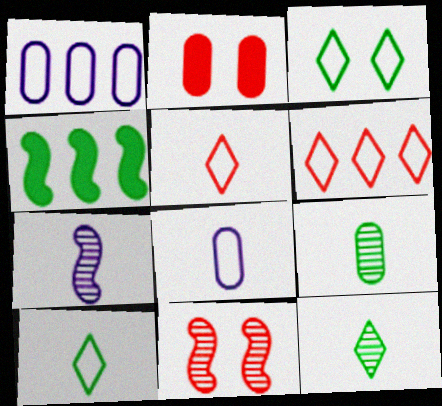[[1, 2, 9], 
[3, 4, 9]]